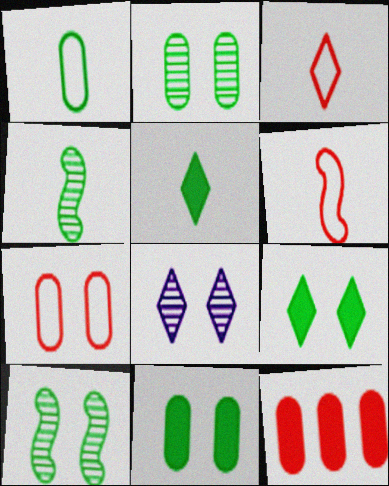[[1, 4, 5]]